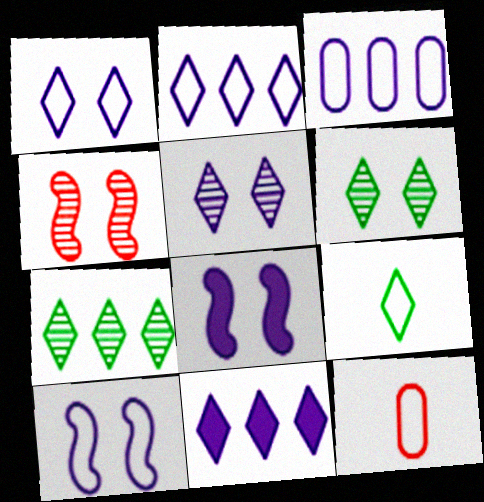[[7, 8, 12]]